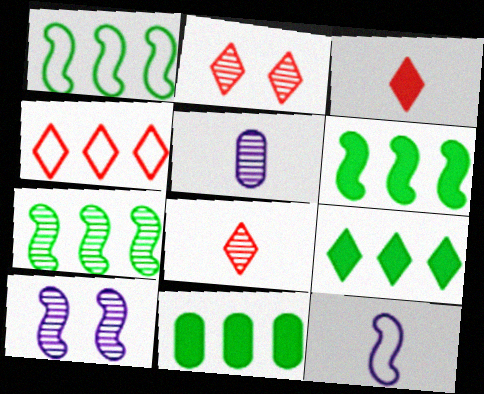[[1, 6, 7], 
[2, 3, 4], 
[2, 5, 7], 
[2, 11, 12], 
[6, 9, 11]]